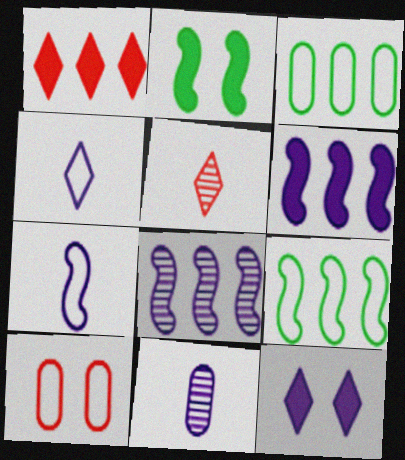[[1, 3, 8], 
[4, 9, 10]]